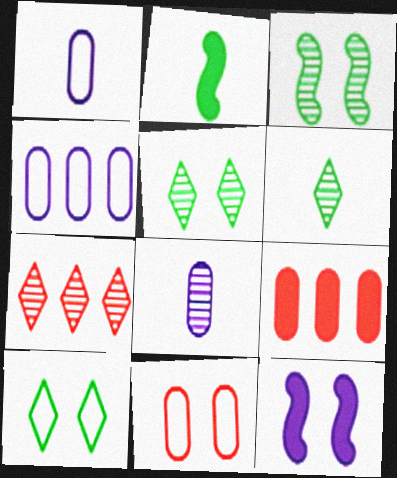[[3, 7, 8], 
[5, 11, 12]]